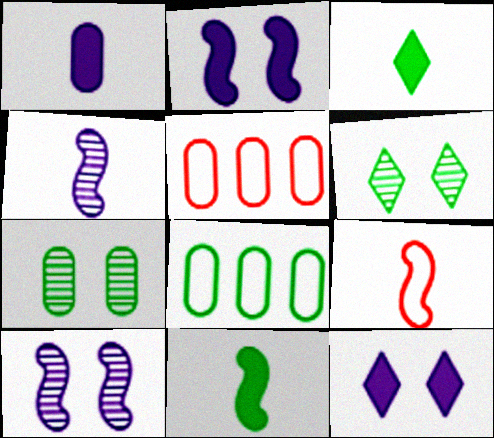[[1, 5, 7], 
[3, 5, 10], 
[4, 9, 11], 
[6, 8, 11]]